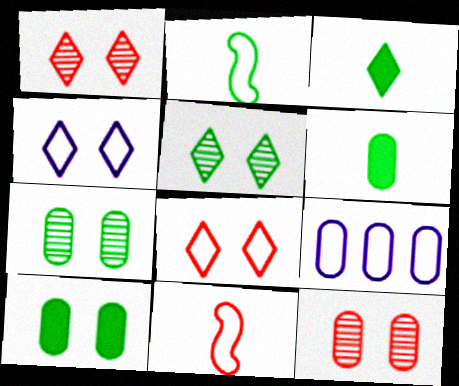[[2, 8, 9], 
[6, 9, 12]]